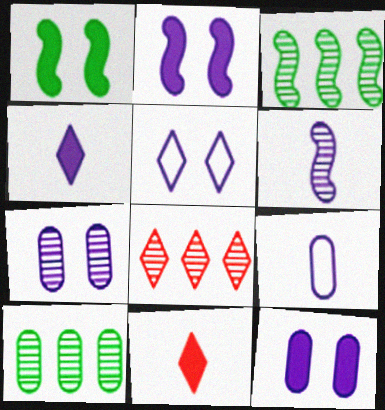[[1, 8, 9], 
[2, 5, 7], 
[4, 6, 9]]